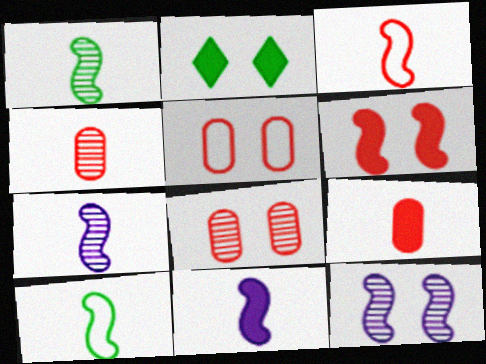[[1, 3, 11], 
[2, 5, 12]]